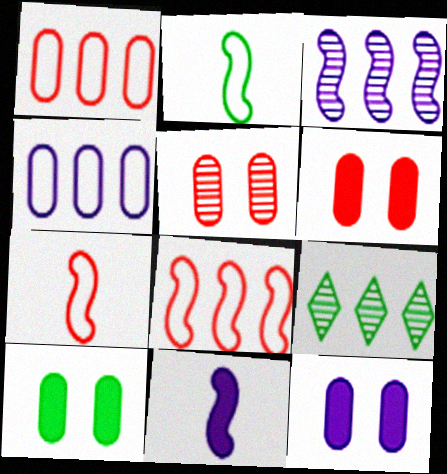[[2, 9, 10], 
[6, 10, 12], 
[7, 9, 12]]